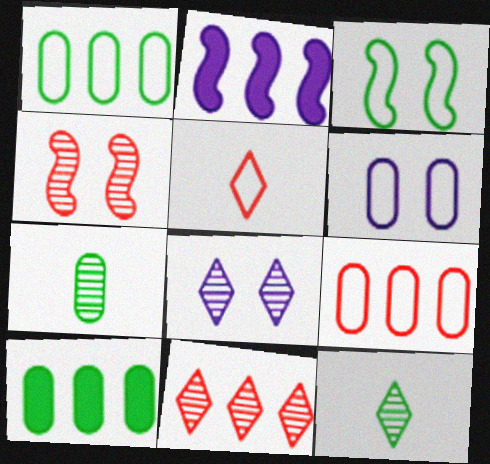[[1, 2, 11], 
[3, 10, 12], 
[8, 11, 12]]